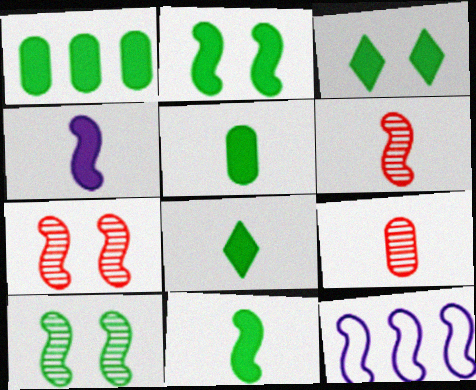[[1, 2, 8], 
[1, 3, 11], 
[2, 6, 12], 
[3, 9, 12], 
[5, 8, 11], 
[7, 11, 12]]